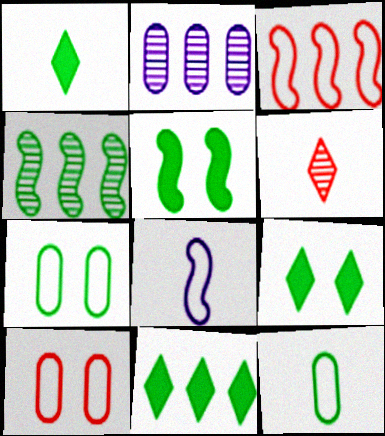[[1, 4, 7], 
[1, 9, 11], 
[2, 3, 11], 
[4, 9, 12]]